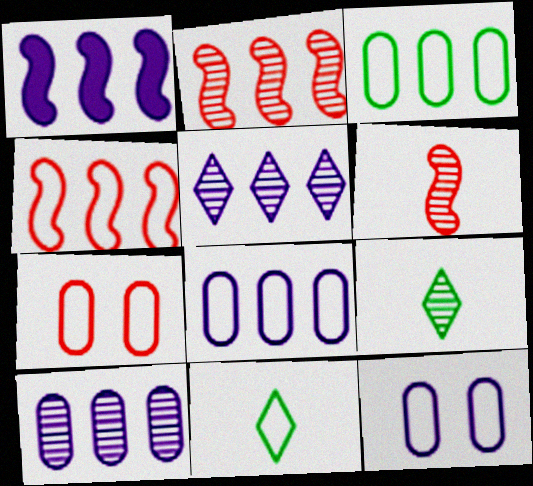[[1, 5, 8], 
[1, 7, 9], 
[4, 11, 12]]